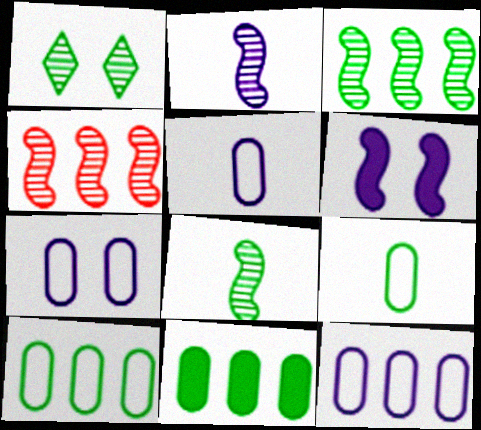[[5, 7, 12]]